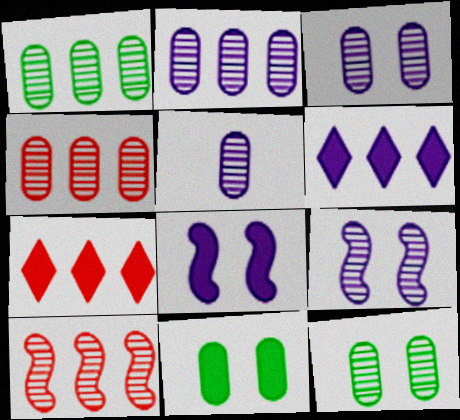[[1, 2, 4], 
[2, 3, 5], 
[4, 5, 12]]